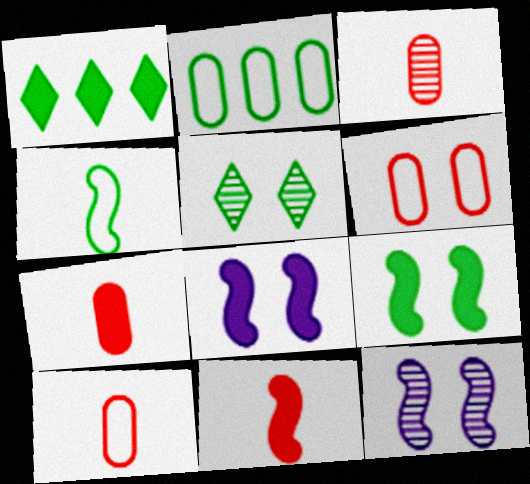[[1, 7, 8], 
[1, 10, 12], 
[3, 7, 10], 
[5, 6, 8]]